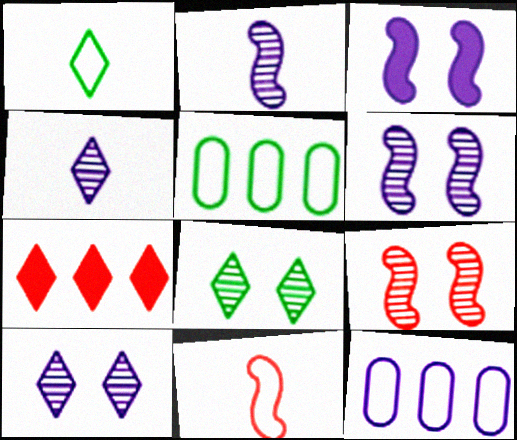[[1, 7, 10], 
[3, 4, 12]]